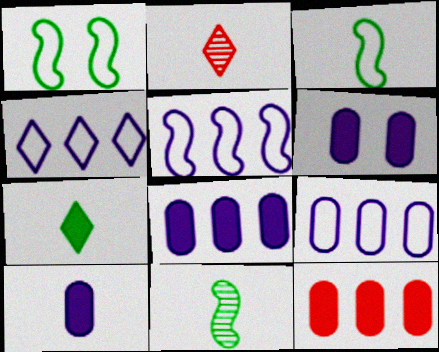[[1, 2, 8], 
[2, 3, 10], 
[4, 5, 9], 
[6, 8, 10]]